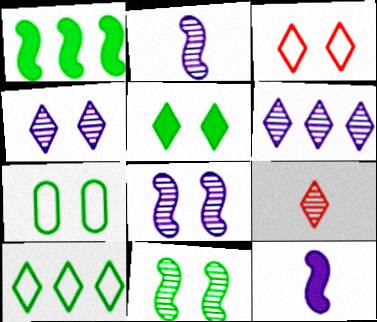[[3, 4, 5], 
[5, 7, 11]]